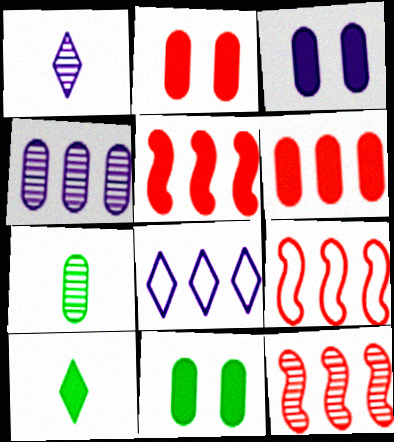[[1, 9, 11], 
[2, 3, 11], 
[3, 5, 10], 
[5, 9, 12]]